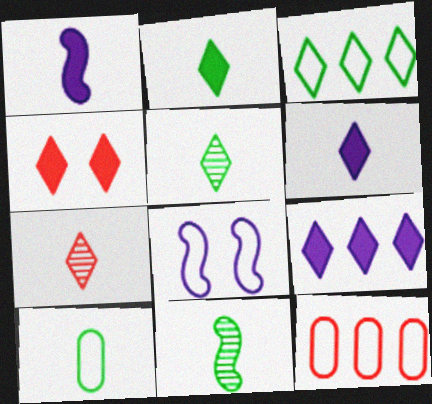[[1, 7, 10], 
[2, 4, 9], 
[2, 10, 11]]